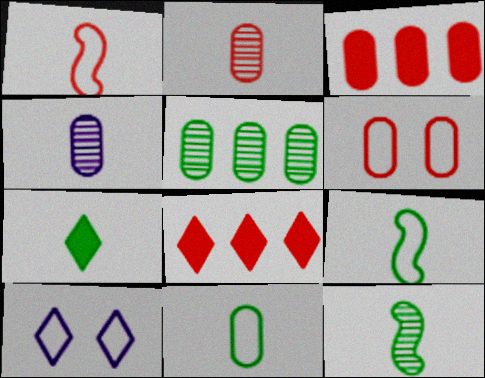[[1, 4, 7], 
[2, 3, 6], 
[3, 10, 12], 
[7, 11, 12]]